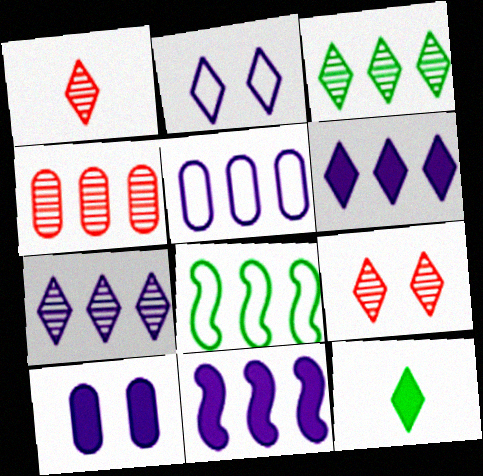[[1, 8, 10], 
[4, 6, 8], 
[5, 7, 11]]